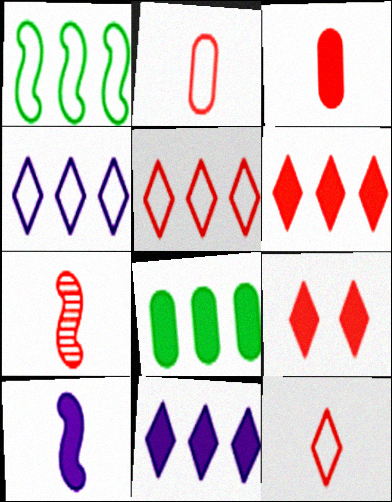[[3, 7, 12], 
[8, 9, 10]]